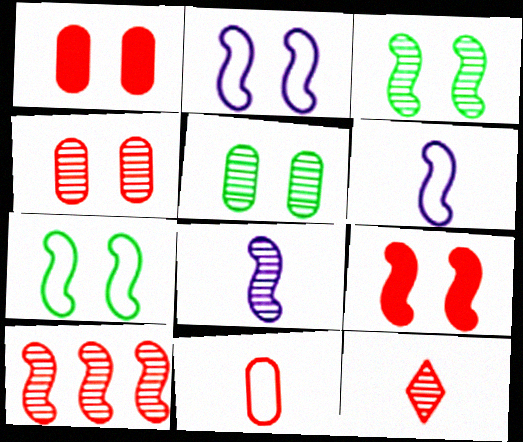[[2, 3, 9], 
[3, 8, 10], 
[4, 10, 12]]